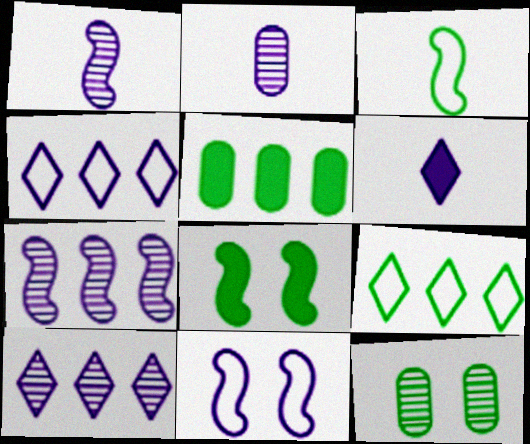[]